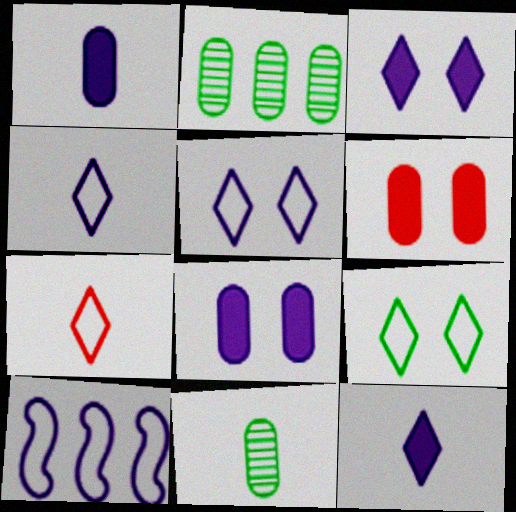[]